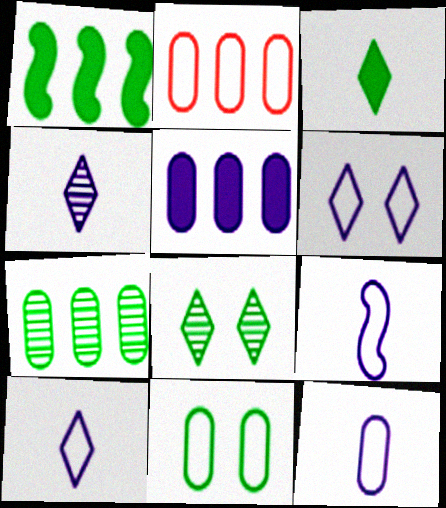[[2, 5, 7], 
[2, 11, 12], 
[9, 10, 12]]